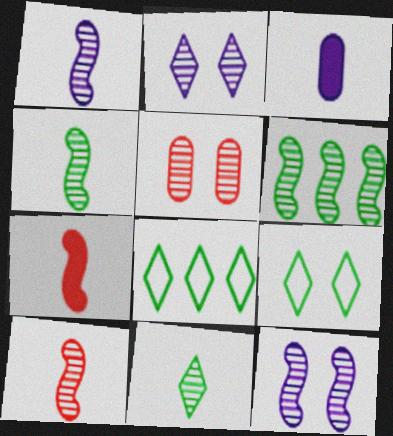[[1, 4, 10], 
[6, 10, 12]]